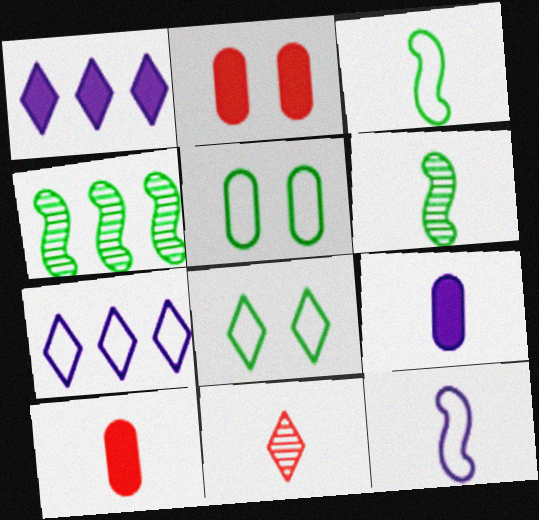[[1, 8, 11], 
[2, 6, 7], 
[3, 9, 11]]